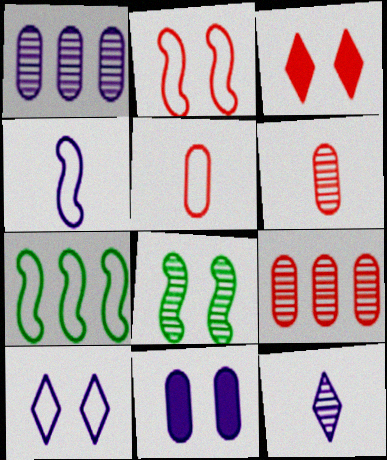[[2, 4, 7], 
[5, 7, 10], 
[8, 9, 12]]